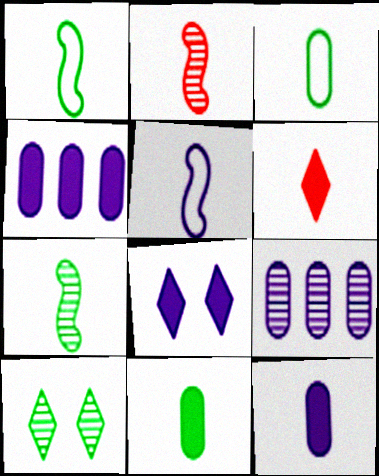[[2, 9, 10], 
[5, 8, 9]]